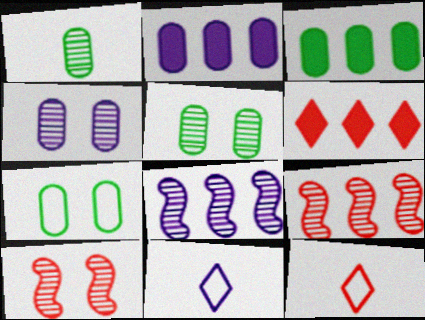[[1, 3, 7], 
[3, 10, 11]]